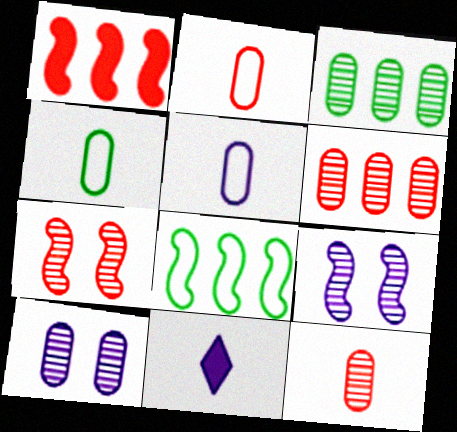[[2, 4, 5], 
[3, 10, 12]]